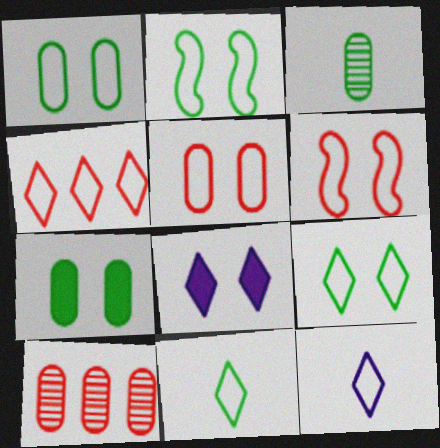[[1, 2, 9], 
[4, 9, 12]]